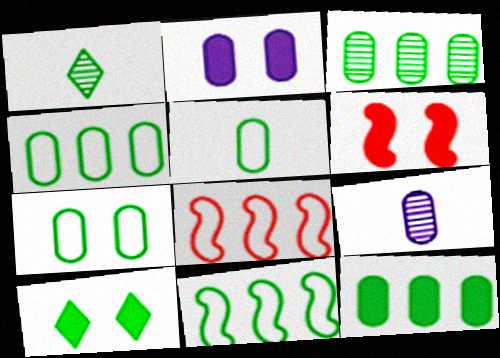[[1, 2, 8], 
[2, 6, 10], 
[3, 4, 12], 
[4, 5, 7], 
[8, 9, 10]]